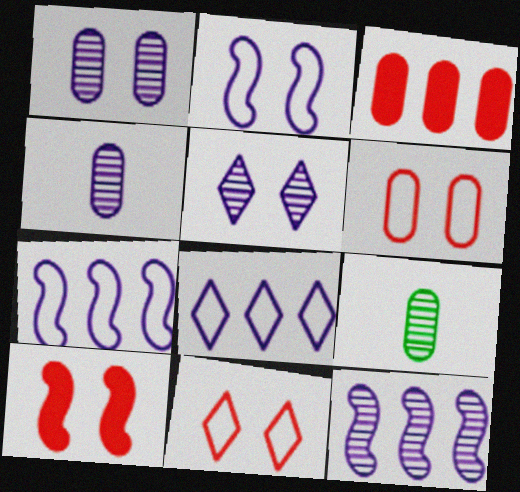[[4, 5, 12], 
[8, 9, 10]]